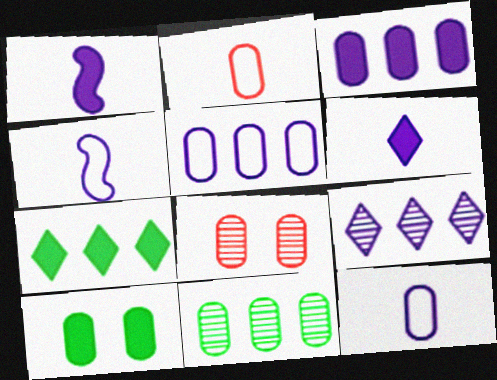[[4, 7, 8]]